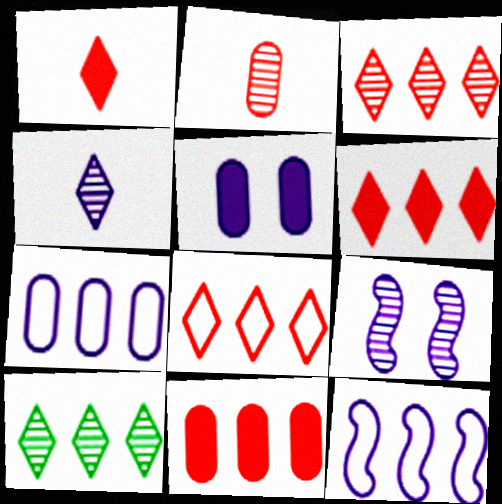[[2, 9, 10], 
[3, 6, 8], 
[4, 5, 12], 
[10, 11, 12]]